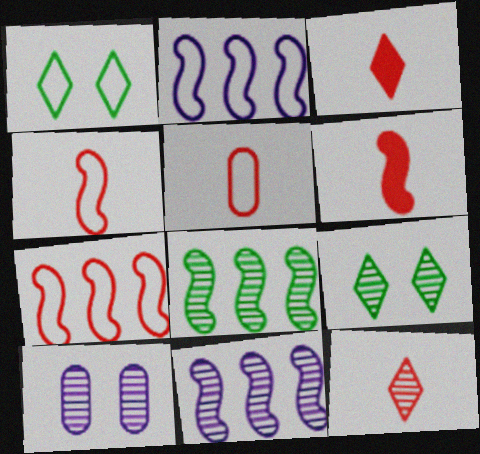[[1, 2, 5], 
[5, 6, 12], 
[8, 10, 12]]